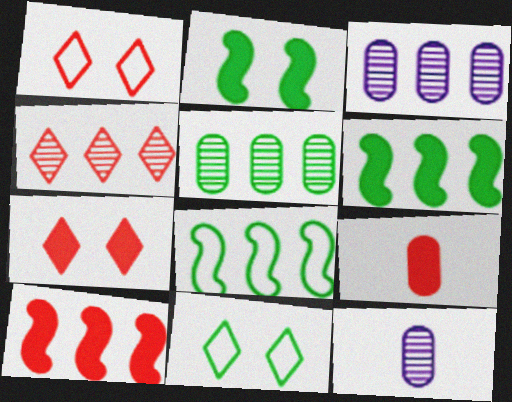[[1, 6, 12], 
[7, 8, 12], 
[7, 9, 10], 
[10, 11, 12]]